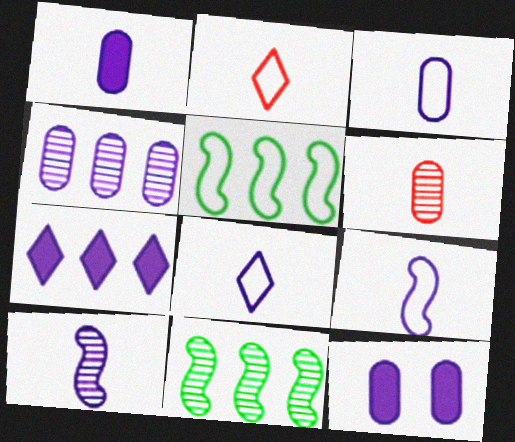[[1, 8, 10], 
[2, 11, 12], 
[3, 4, 12], 
[3, 8, 9]]